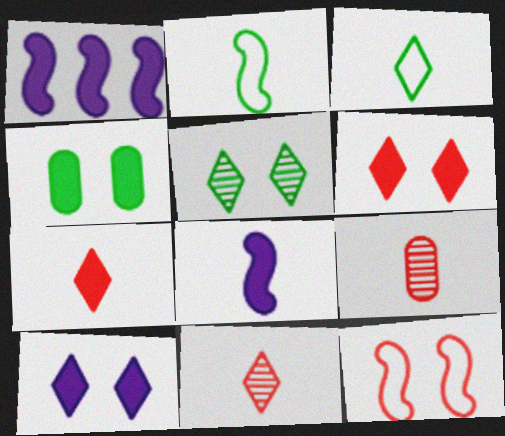[[1, 4, 7], 
[3, 8, 9]]